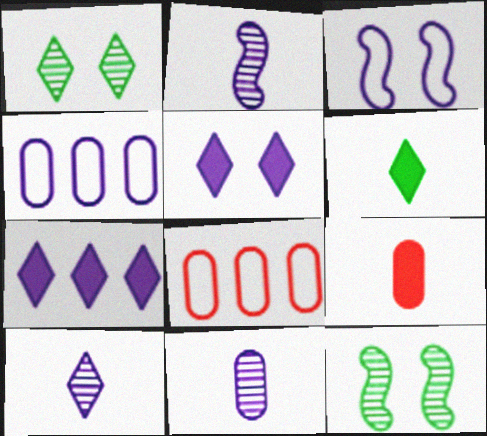[[2, 4, 5], 
[2, 10, 11], 
[3, 7, 11]]